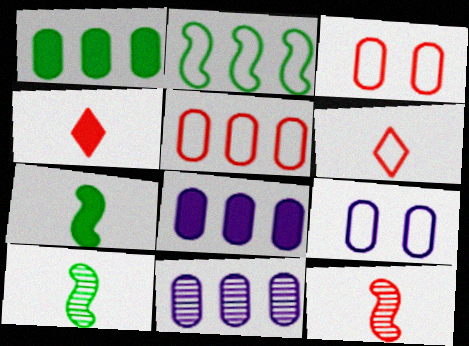[[1, 5, 11], 
[2, 6, 9]]